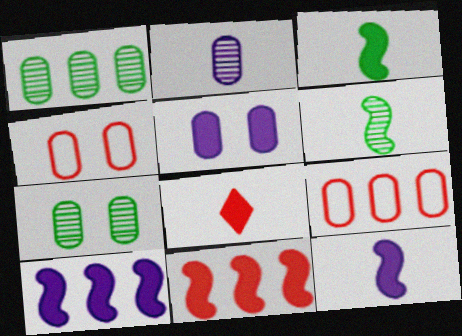[[4, 5, 7]]